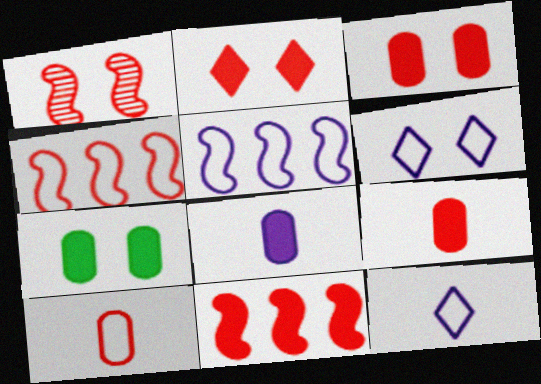[[1, 6, 7], 
[2, 9, 11]]